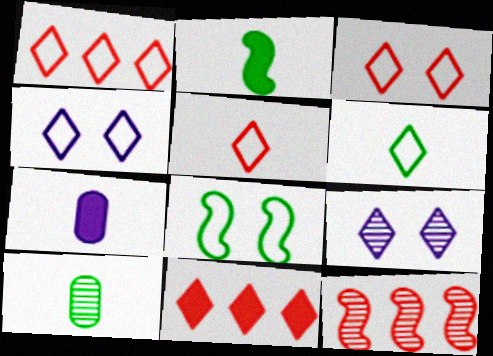[[1, 3, 5], 
[1, 4, 6], 
[2, 6, 10], 
[6, 9, 11], 
[9, 10, 12]]